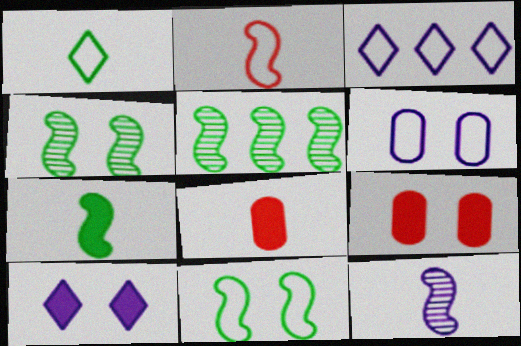[[1, 8, 12], 
[2, 7, 12], 
[3, 4, 8], 
[5, 7, 11]]